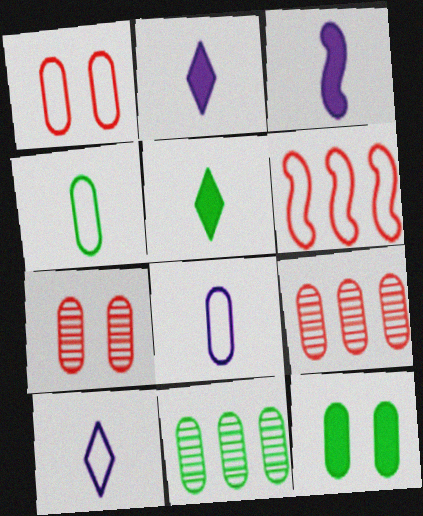[[4, 11, 12], 
[8, 9, 12]]